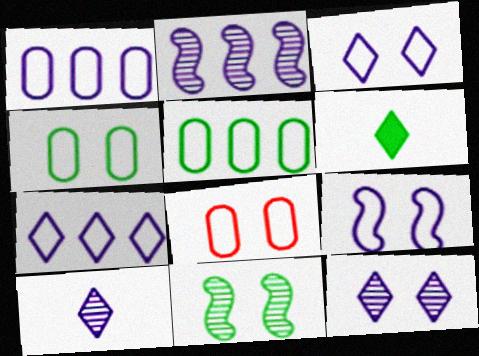[[2, 6, 8], 
[5, 6, 11]]